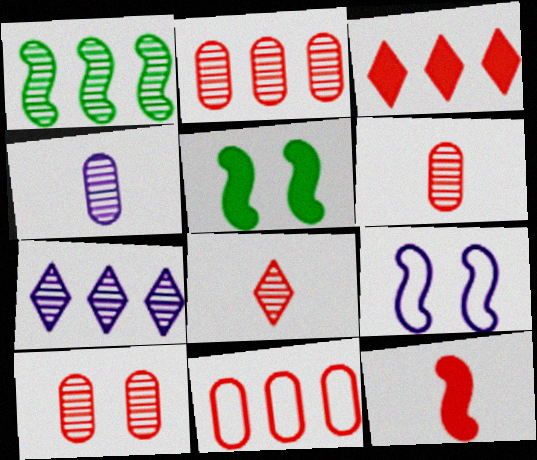[[1, 2, 7], 
[1, 9, 12], 
[2, 6, 10]]